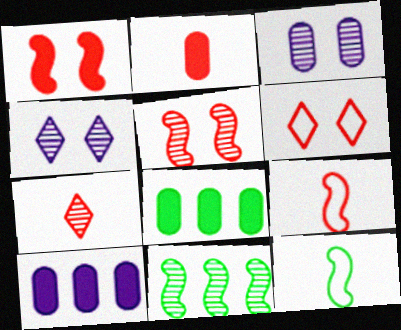[[2, 7, 9], 
[3, 7, 11], 
[4, 8, 9]]